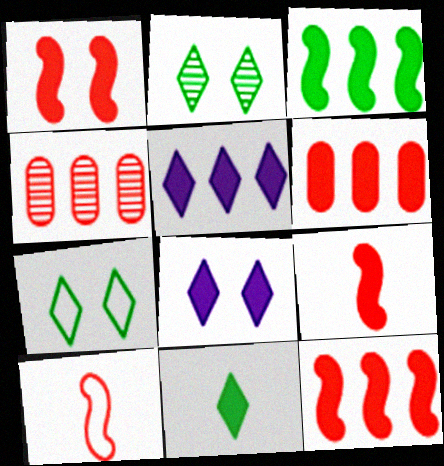[[1, 9, 12], 
[3, 5, 6]]